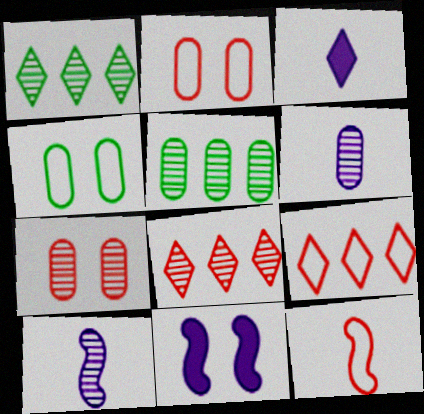[[1, 7, 10], 
[2, 9, 12], 
[5, 6, 7]]